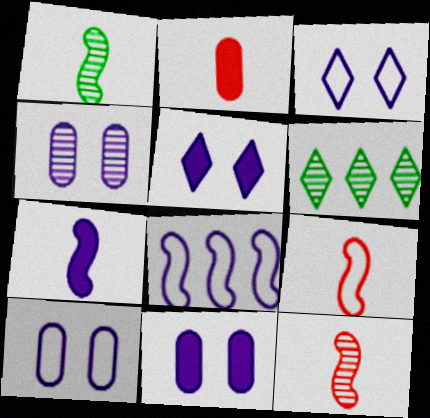[[1, 7, 9], 
[4, 6, 12], 
[4, 10, 11], 
[6, 9, 11]]